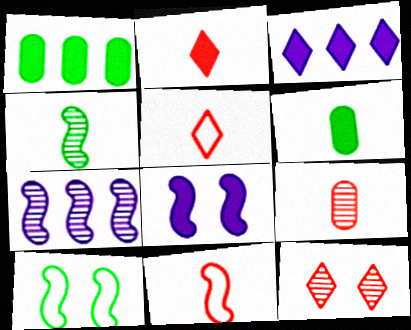[[1, 2, 8], 
[2, 9, 11], 
[3, 9, 10]]